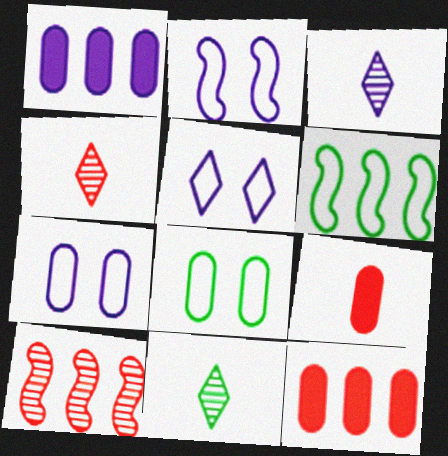[[1, 2, 3], 
[2, 5, 7], 
[2, 11, 12], 
[3, 4, 11]]